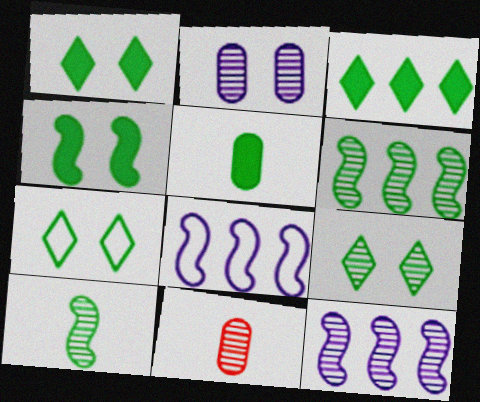[[1, 7, 9], 
[1, 8, 11], 
[3, 4, 5], 
[5, 6, 7], 
[9, 11, 12]]